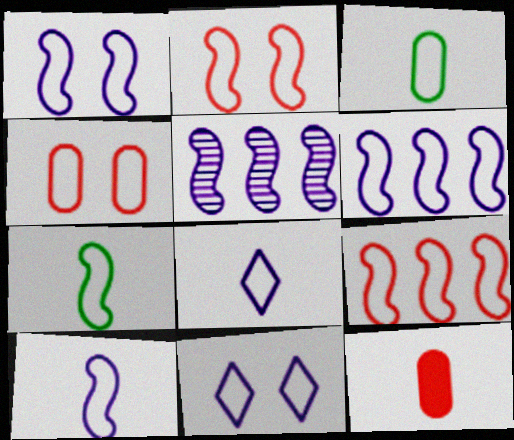[[1, 6, 10], 
[1, 7, 9], 
[2, 6, 7], 
[3, 9, 11]]